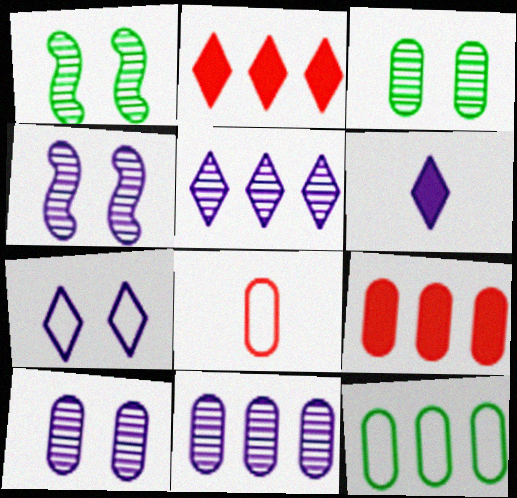[[5, 6, 7], 
[9, 11, 12]]